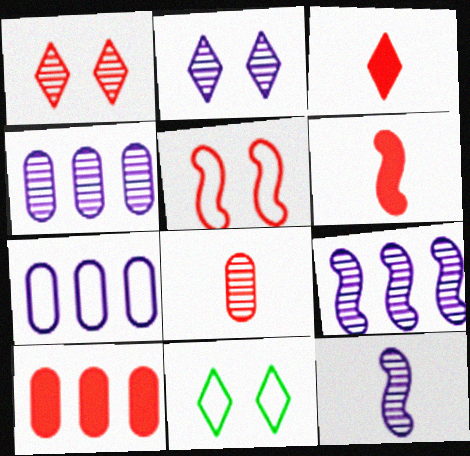[[2, 4, 12], 
[4, 6, 11], 
[10, 11, 12]]